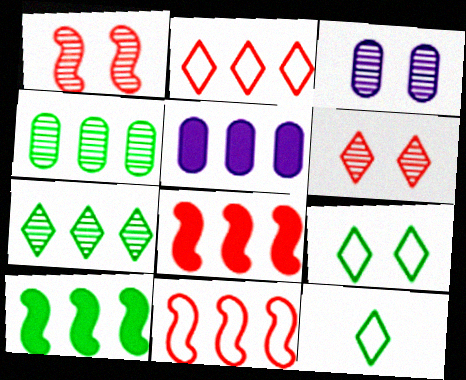[[1, 5, 12], 
[3, 8, 12], 
[5, 7, 11]]